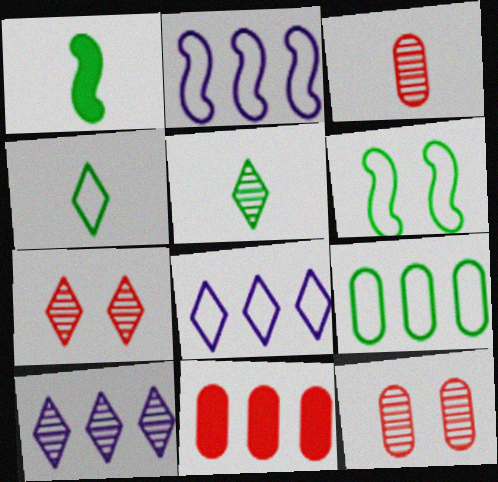[[1, 8, 12], 
[4, 6, 9], 
[5, 7, 10]]